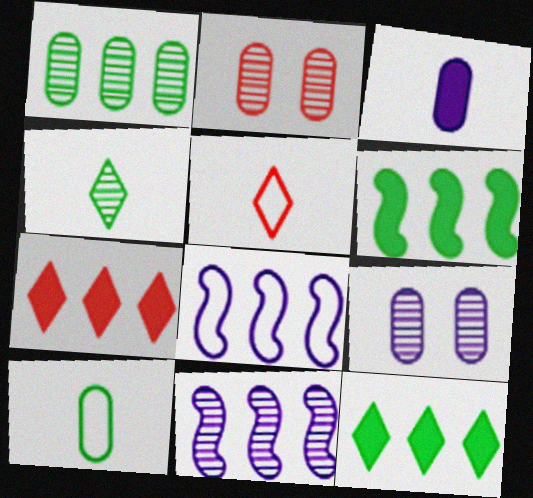[[1, 7, 8], 
[2, 4, 11], 
[5, 6, 9]]